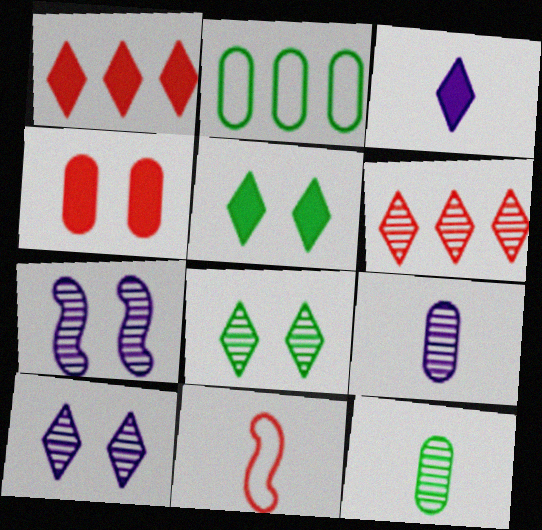[[1, 3, 5], 
[2, 4, 9], 
[3, 11, 12], 
[4, 6, 11], 
[6, 7, 12]]